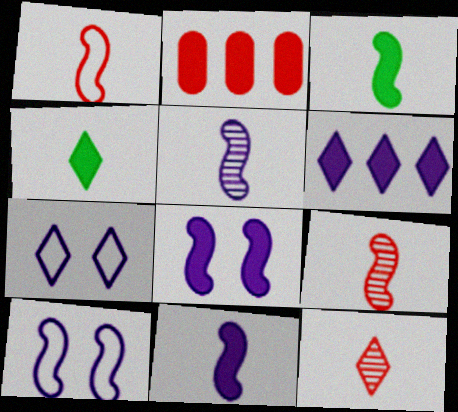[[1, 3, 5], 
[2, 4, 8]]